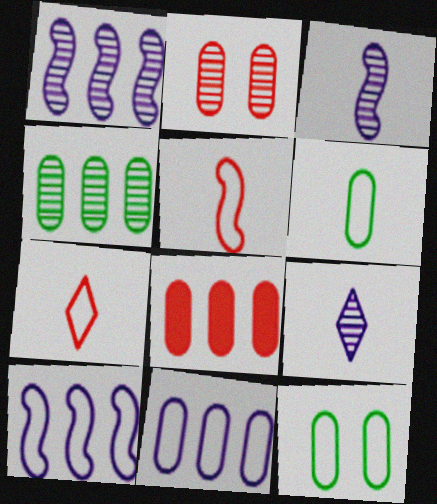[[4, 8, 11], 
[7, 10, 12]]